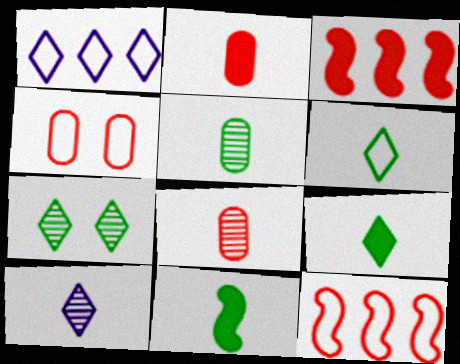[[5, 6, 11]]